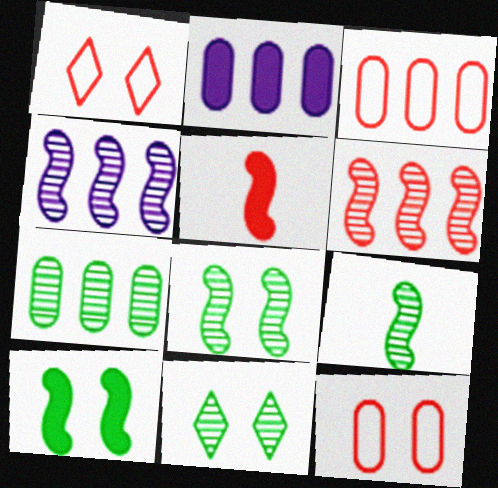[[1, 2, 9], 
[2, 3, 7], 
[7, 9, 11]]